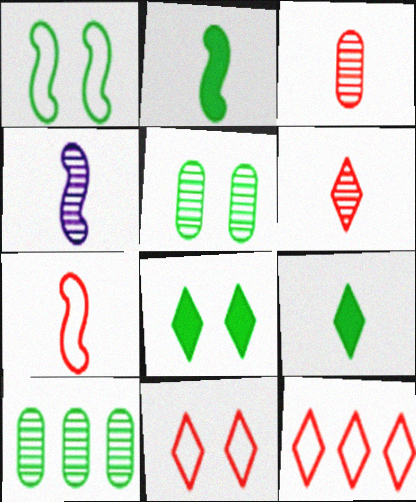[[1, 5, 8], 
[1, 9, 10], 
[2, 4, 7]]